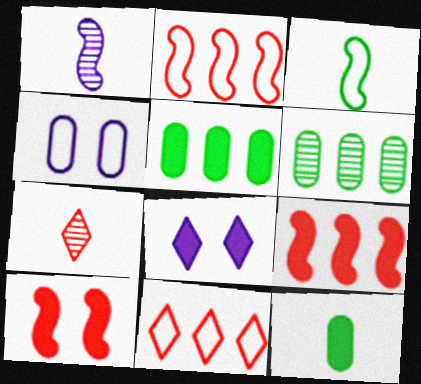[[3, 4, 11], 
[8, 9, 12]]